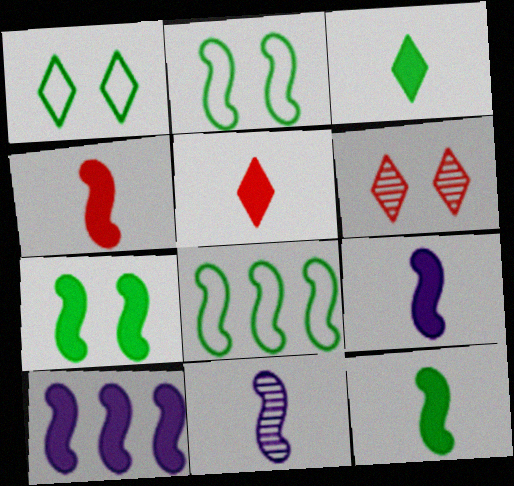[[4, 7, 10], 
[4, 9, 12]]